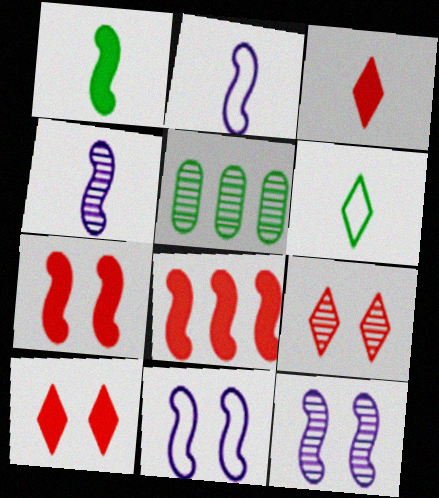[[2, 5, 10], 
[3, 5, 11], 
[4, 5, 9]]